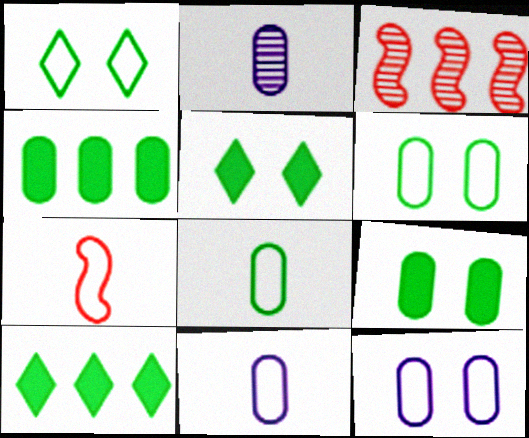[[3, 5, 11]]